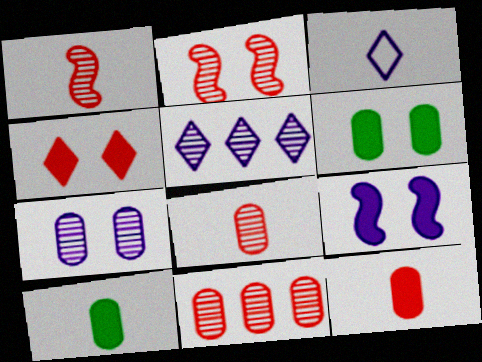[[1, 3, 10], 
[4, 6, 9]]